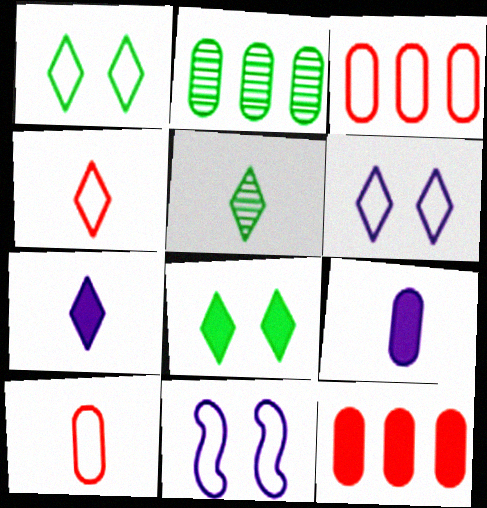[[4, 5, 7], 
[5, 11, 12]]